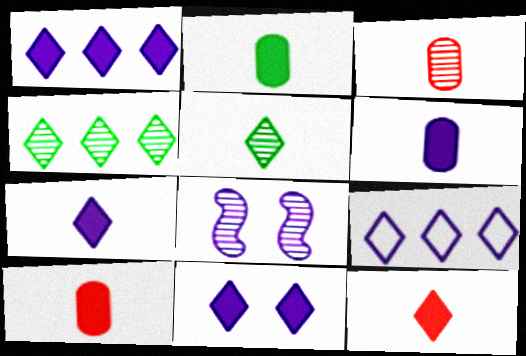[[1, 7, 11], 
[2, 6, 10], 
[3, 4, 8], 
[6, 8, 9]]